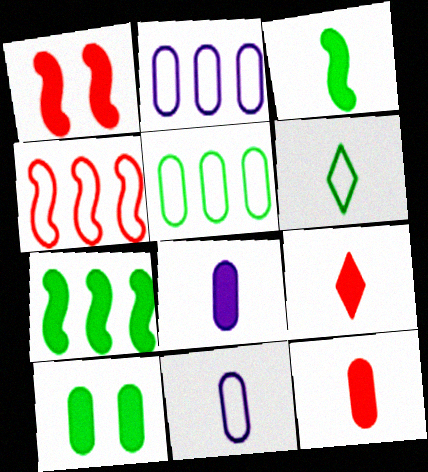[[3, 8, 9]]